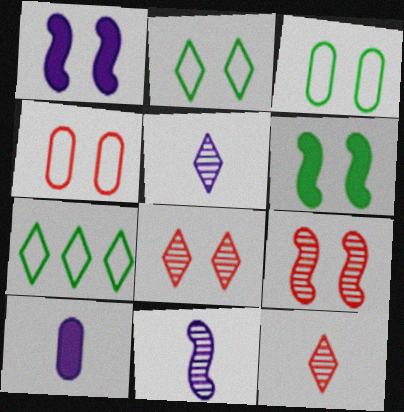[[1, 3, 8], 
[7, 9, 10]]